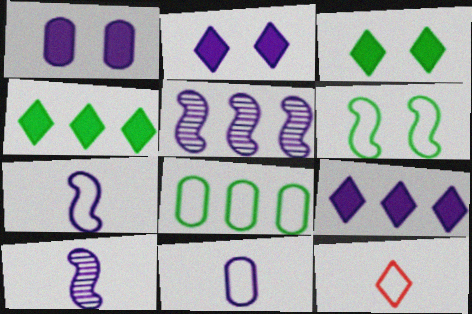[[2, 5, 11]]